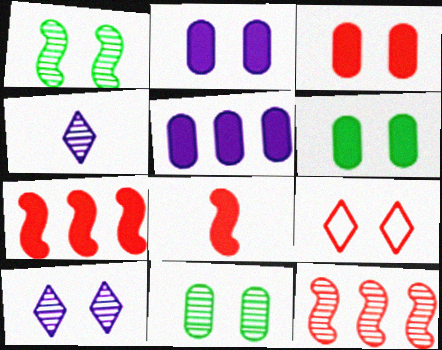[[1, 2, 9], 
[2, 3, 6], 
[4, 11, 12]]